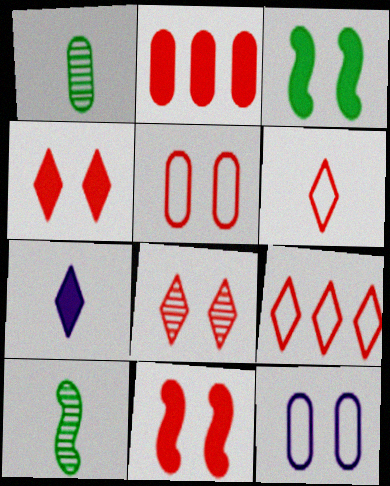[[1, 2, 12], 
[2, 3, 7], 
[3, 8, 12], 
[5, 8, 11]]